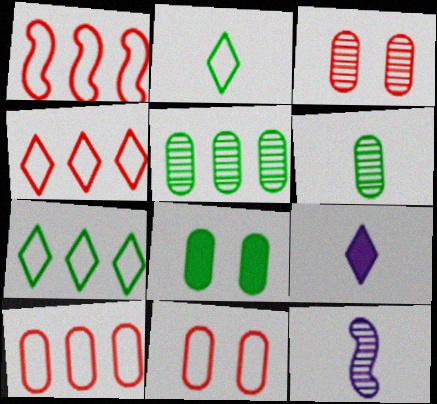[[1, 4, 10], 
[4, 8, 12]]